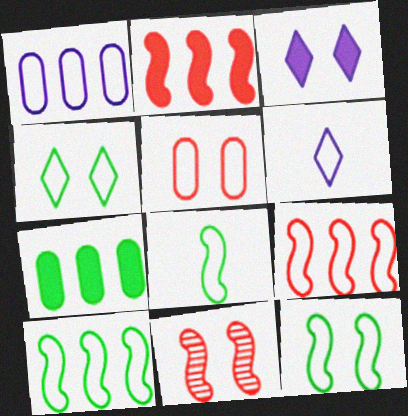[[5, 6, 10], 
[6, 7, 11], 
[8, 10, 12]]